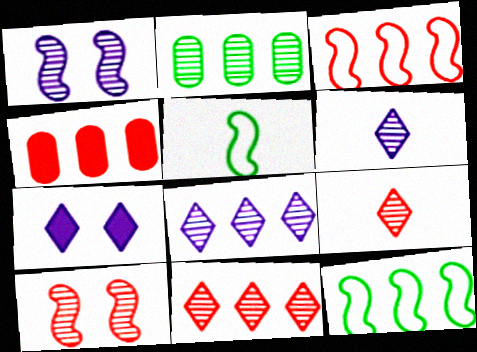[[1, 2, 9], 
[2, 6, 10], 
[3, 4, 11], 
[4, 8, 12]]